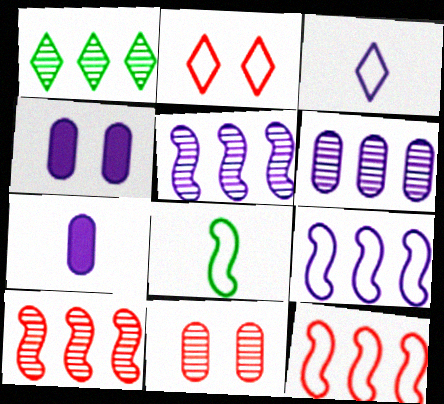[[1, 6, 10], 
[3, 4, 5]]